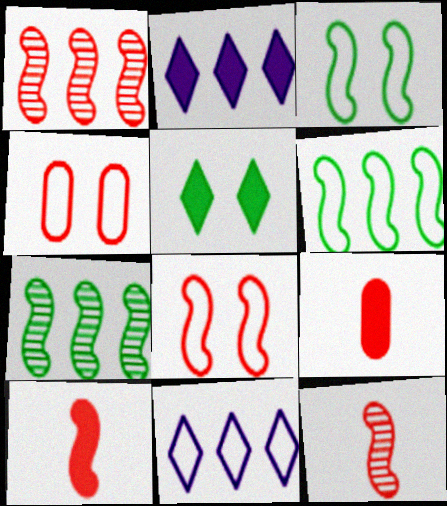[[1, 8, 10]]